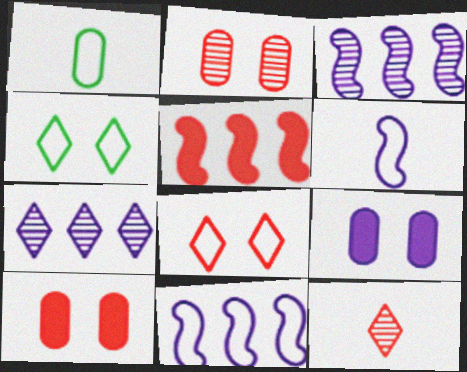[[1, 8, 11], 
[6, 7, 9]]